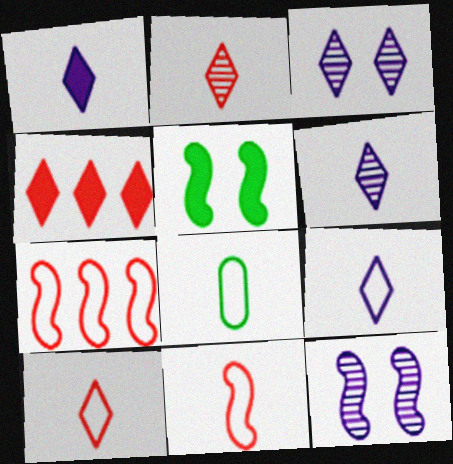[[1, 6, 9], 
[4, 8, 12], 
[8, 9, 11]]